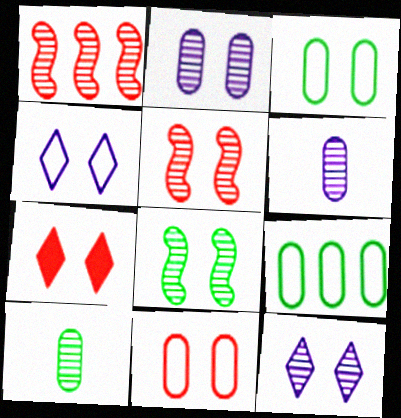[[1, 10, 12], 
[5, 7, 11]]